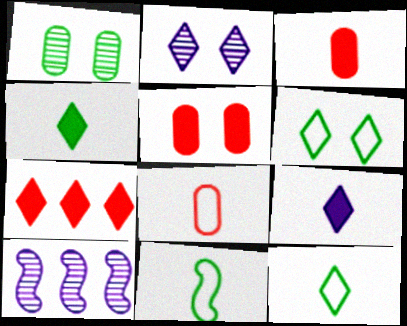[[2, 7, 12], 
[3, 6, 10], 
[5, 10, 12]]